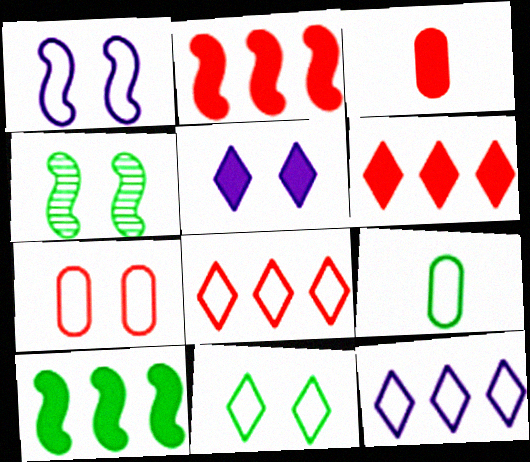[[1, 7, 11], 
[1, 8, 9], 
[3, 4, 12], 
[3, 5, 10], 
[4, 5, 7]]